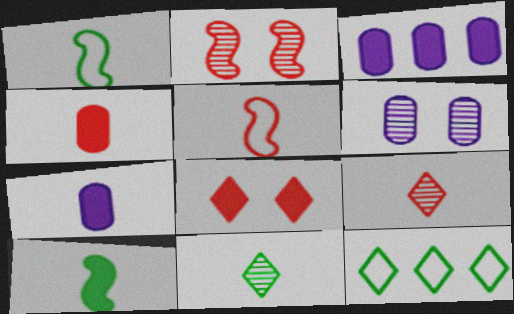[[1, 7, 9], 
[2, 7, 12], 
[3, 8, 10], 
[4, 5, 9], 
[5, 7, 11]]